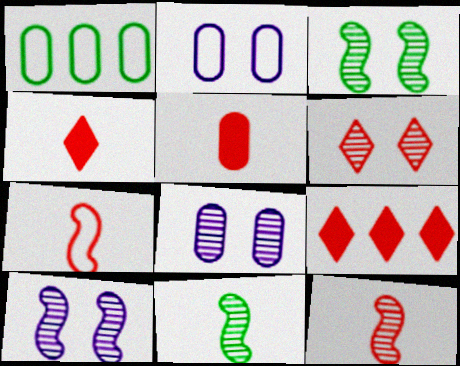[[1, 4, 10], 
[1, 5, 8], 
[2, 9, 11], 
[3, 6, 8]]